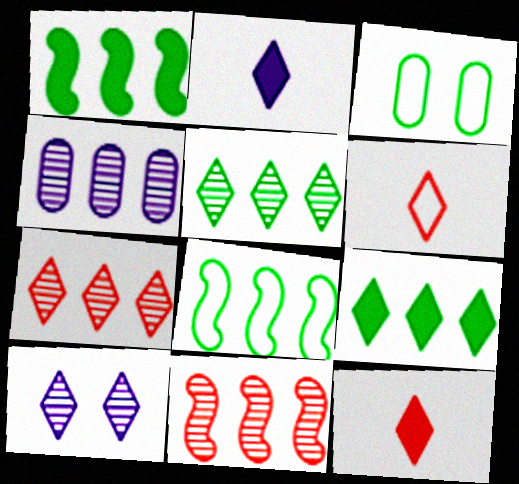[[2, 3, 11], 
[4, 5, 11], 
[6, 9, 10]]